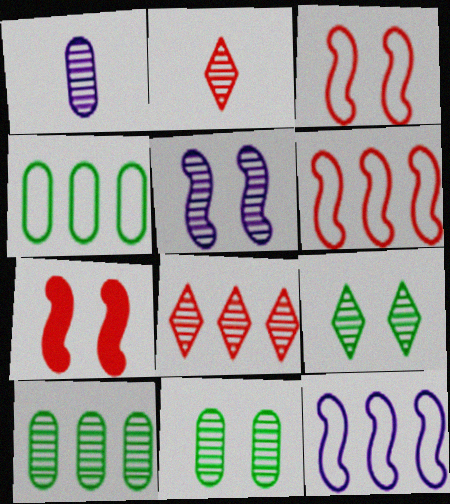[[2, 5, 10]]